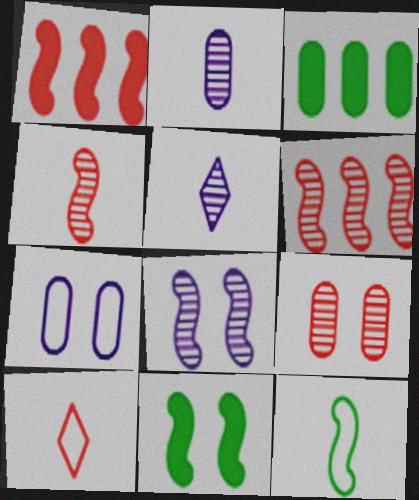[[1, 8, 12], 
[1, 9, 10], 
[3, 8, 10]]